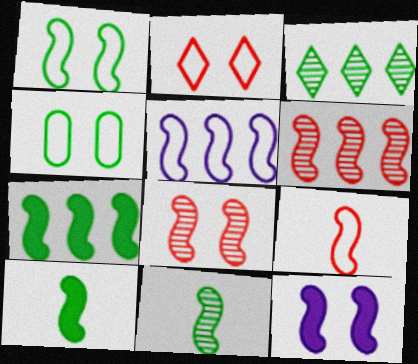[[1, 5, 9], 
[1, 7, 11], 
[1, 8, 12], 
[3, 4, 10], 
[5, 6, 7], 
[5, 8, 10]]